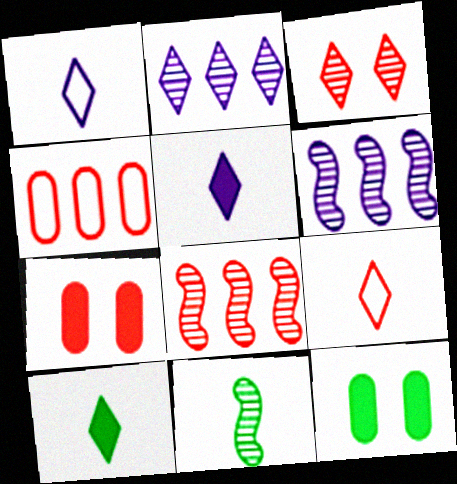[[1, 8, 12], 
[6, 9, 12], 
[7, 8, 9]]